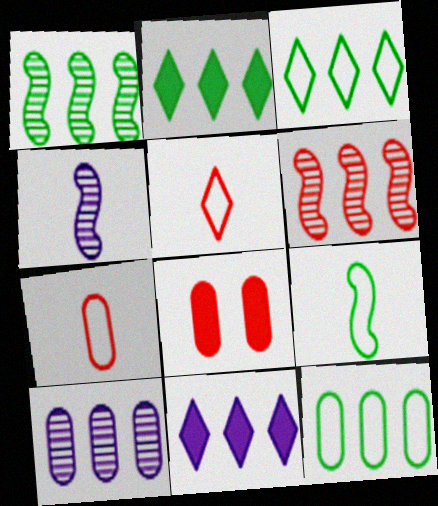[[1, 2, 12], 
[3, 4, 8], 
[5, 6, 8], 
[6, 11, 12]]